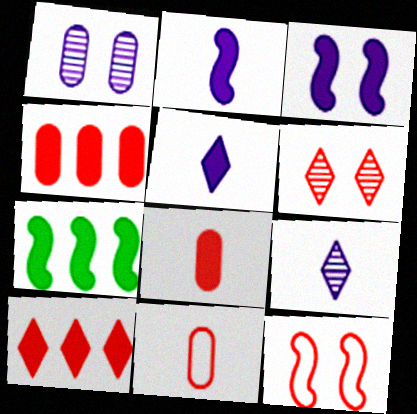[]